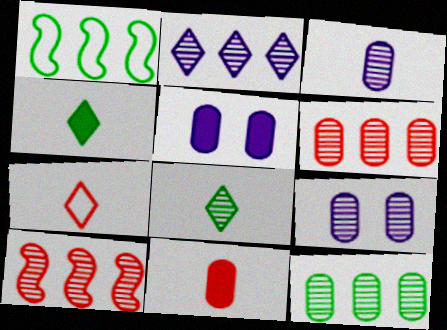[[2, 10, 12], 
[8, 9, 10]]